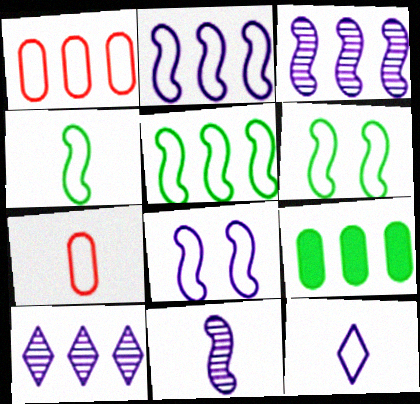[[1, 6, 12], 
[4, 5, 6], 
[4, 7, 12]]